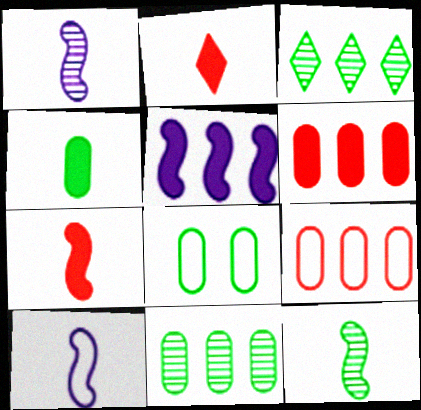[[3, 5, 9], 
[4, 8, 11], 
[7, 10, 12]]